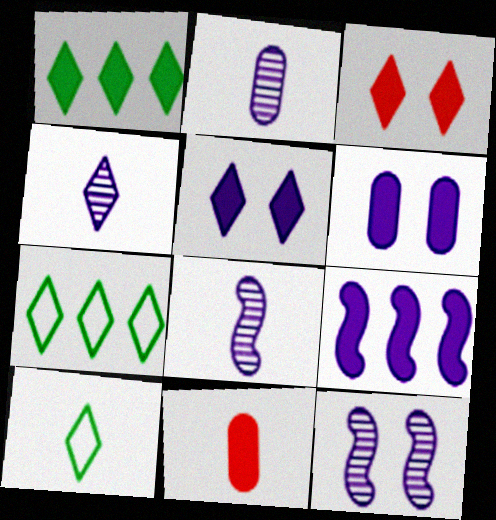[[2, 4, 8], 
[3, 4, 7], 
[7, 11, 12], 
[8, 10, 11]]